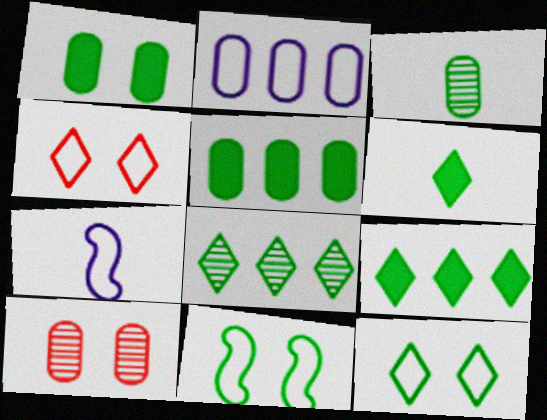[[3, 9, 11], 
[6, 8, 12], 
[7, 9, 10]]